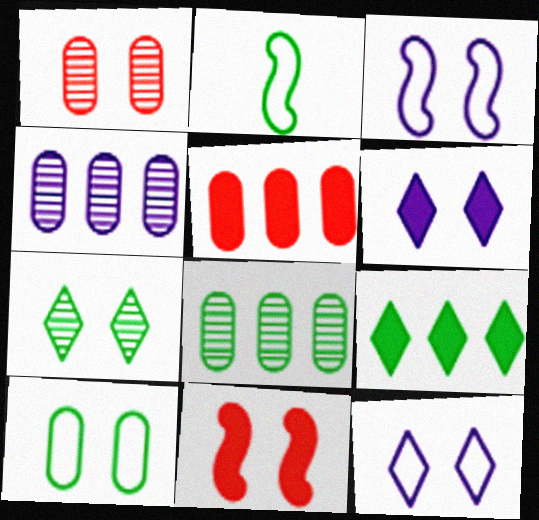[]